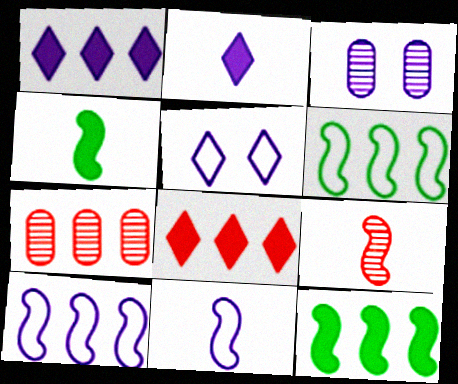[[1, 3, 11], 
[1, 6, 7], 
[2, 3, 10], 
[4, 5, 7], 
[4, 9, 11]]